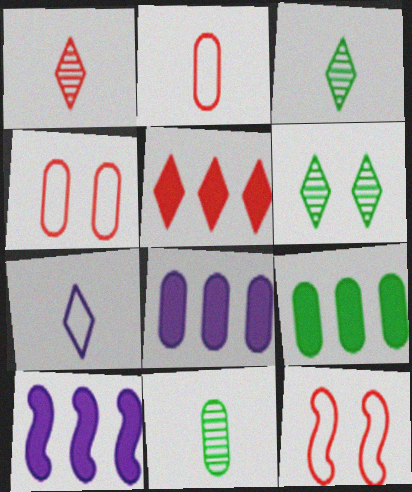[[2, 6, 10], 
[3, 4, 10], 
[3, 8, 12], 
[4, 8, 11], 
[5, 6, 7], 
[5, 9, 10]]